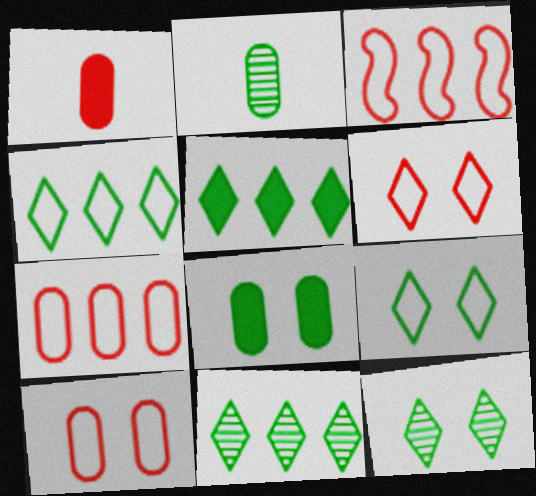[[4, 5, 11]]